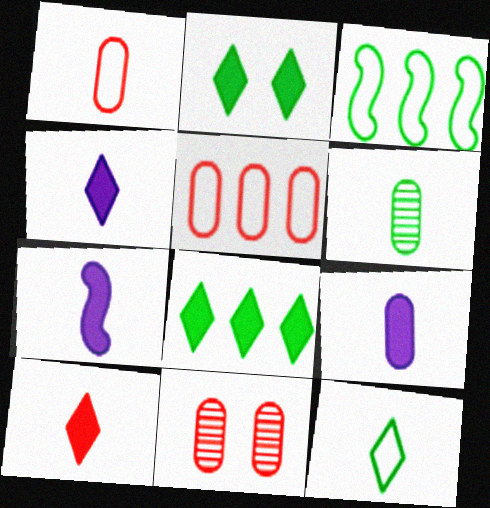[[1, 6, 9], 
[2, 3, 6], 
[3, 4, 11], 
[4, 7, 9]]